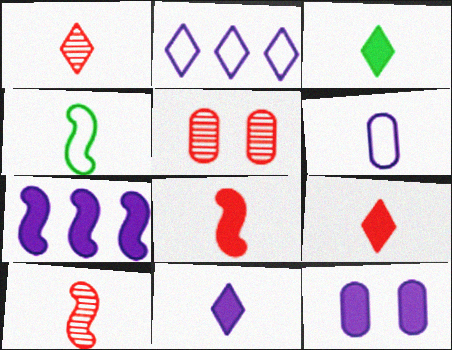[[3, 6, 10], 
[3, 9, 11], 
[7, 11, 12]]